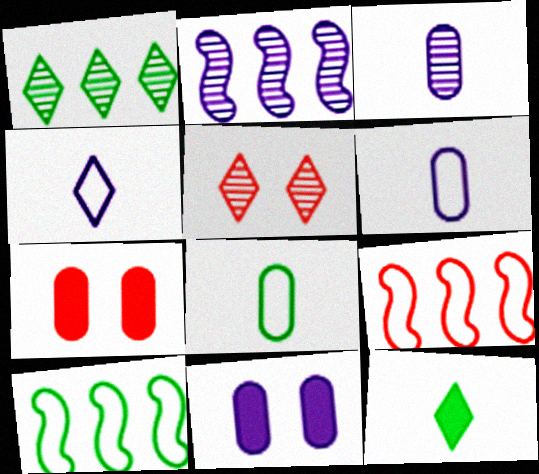[[2, 4, 11]]